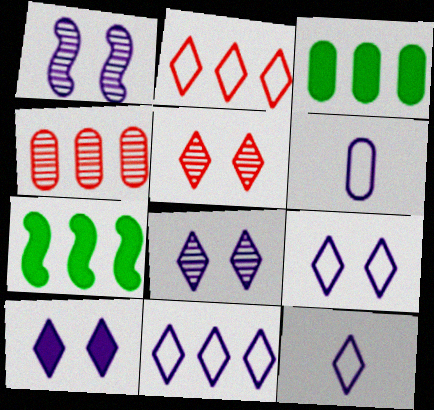[[4, 7, 11], 
[5, 6, 7], 
[8, 9, 10], 
[9, 11, 12]]